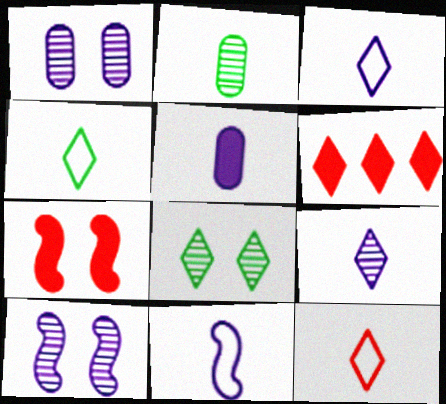[[3, 4, 12], 
[3, 6, 8], 
[5, 9, 11]]